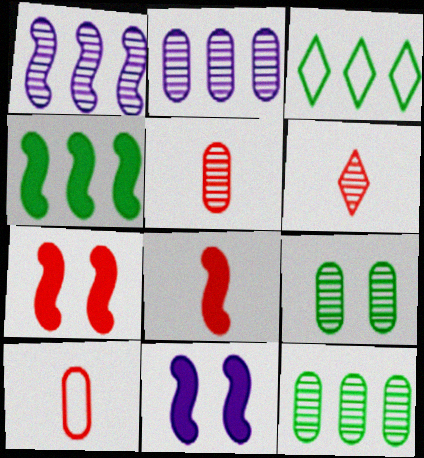[[1, 6, 9], 
[2, 5, 9], 
[3, 4, 12], 
[3, 5, 11], 
[4, 8, 11], 
[6, 8, 10]]